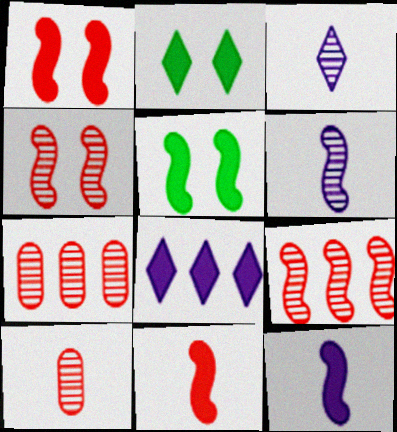[]